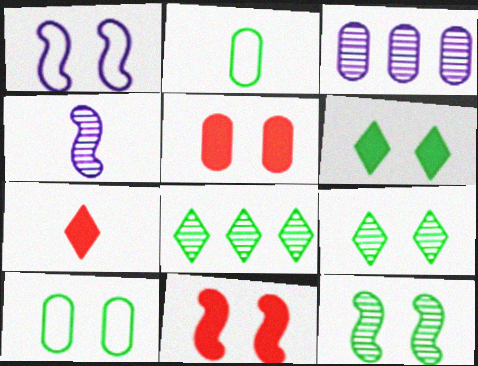[[1, 5, 9], 
[1, 11, 12], 
[2, 3, 5], 
[2, 4, 7], 
[6, 10, 12]]